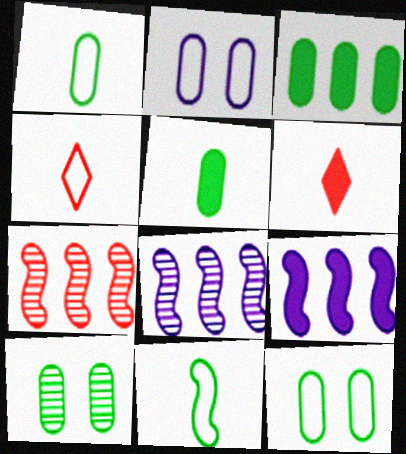[[1, 3, 10], 
[4, 9, 10], 
[6, 8, 12]]